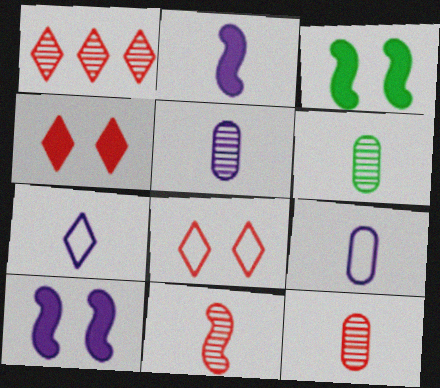[[1, 3, 9], 
[2, 5, 7], 
[5, 6, 12]]